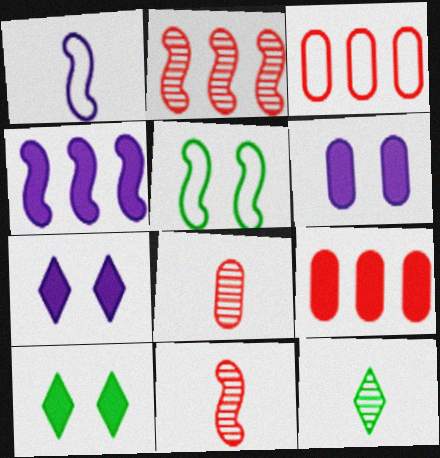[[4, 5, 11]]